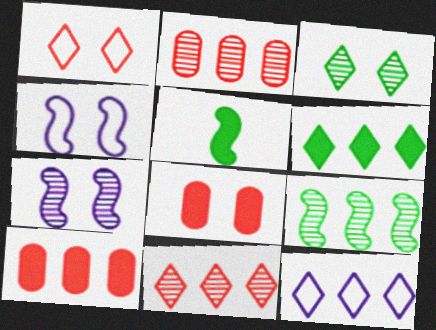[[3, 4, 8], 
[6, 11, 12], 
[9, 10, 12]]